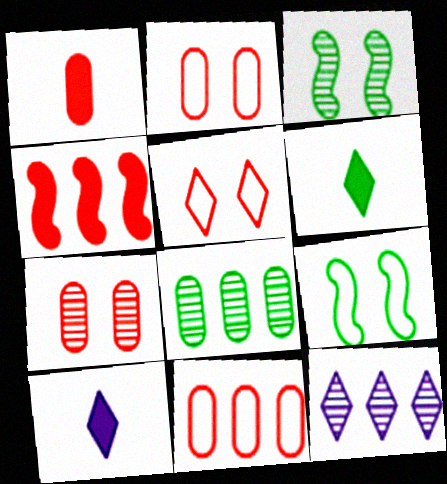[[1, 7, 11], 
[1, 9, 12], 
[3, 10, 11], 
[5, 6, 12], 
[6, 8, 9]]